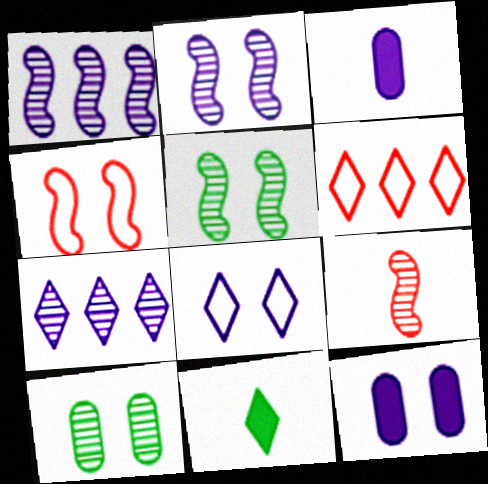[[1, 3, 8], 
[1, 5, 9], 
[2, 8, 12], 
[3, 5, 6], 
[7, 9, 10]]